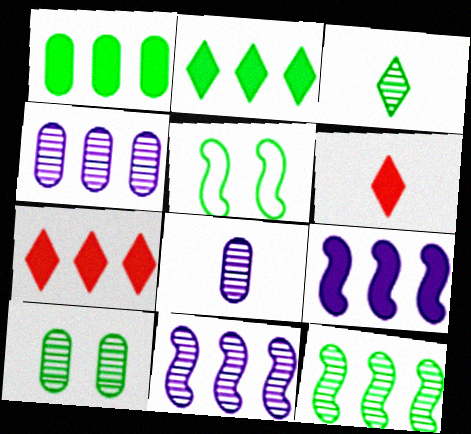[[1, 3, 5], 
[1, 7, 9], 
[3, 10, 12], 
[4, 5, 6], 
[5, 7, 8]]